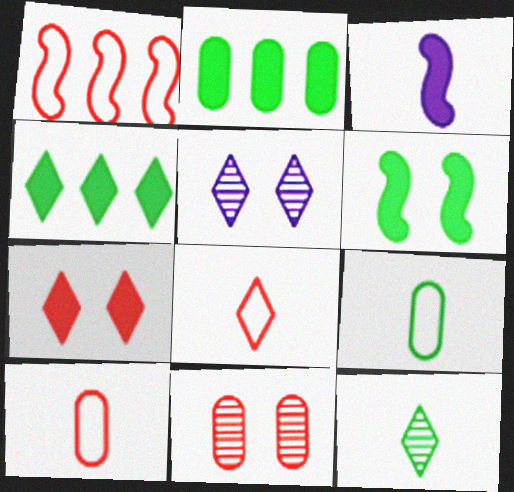[[2, 3, 7], 
[3, 10, 12], 
[4, 5, 8]]